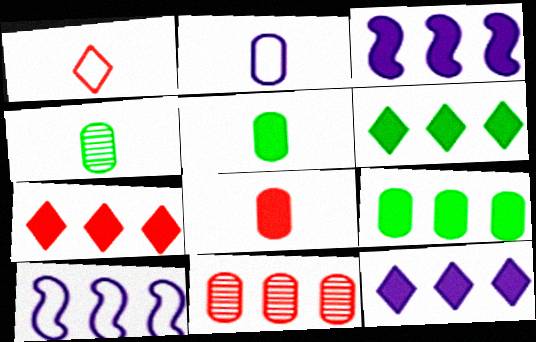[[2, 4, 8], 
[3, 7, 9], 
[6, 7, 12], 
[6, 10, 11]]